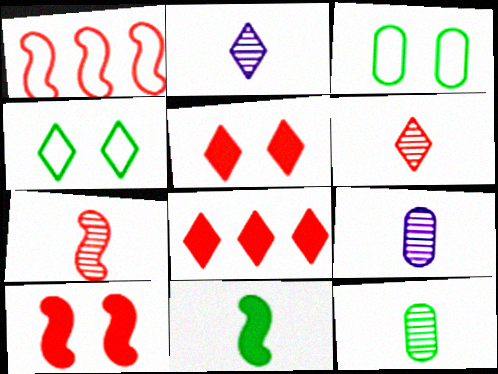[[1, 7, 10], 
[2, 4, 8], 
[2, 7, 12]]